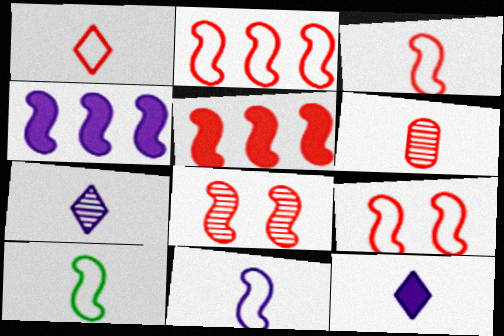[[2, 3, 9], 
[3, 5, 8], 
[3, 10, 11], 
[4, 8, 10], 
[6, 10, 12]]